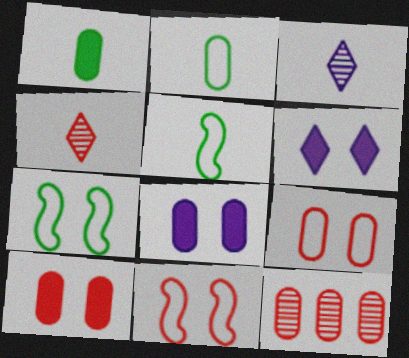[[2, 8, 12], 
[5, 6, 12]]